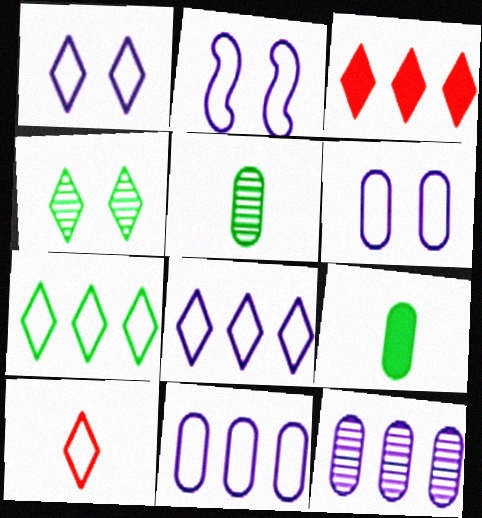[[1, 2, 6], 
[1, 7, 10], 
[2, 3, 5]]